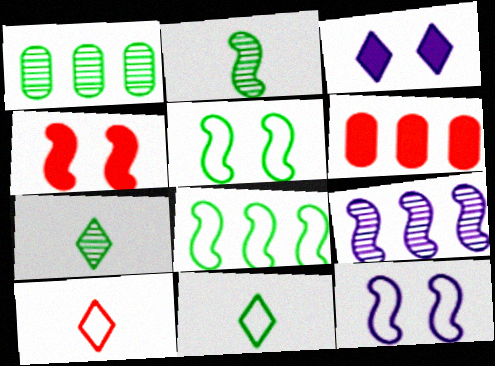[[6, 7, 12]]